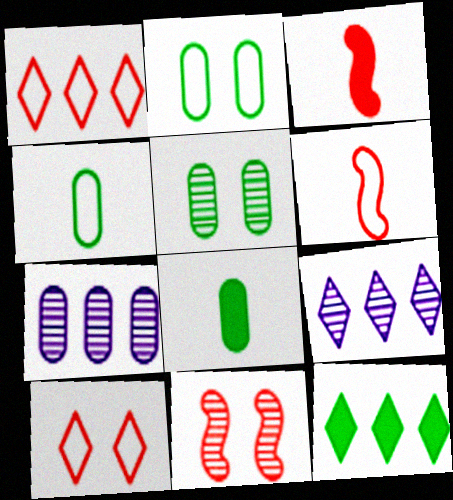[[1, 9, 12], 
[2, 3, 9]]